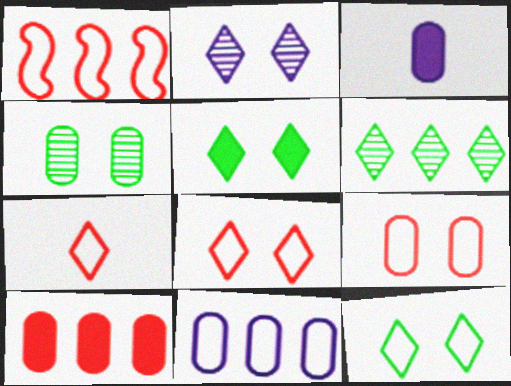[[1, 7, 9], 
[2, 5, 8]]